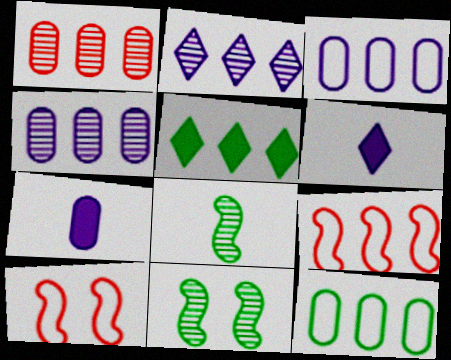[[4, 5, 9]]